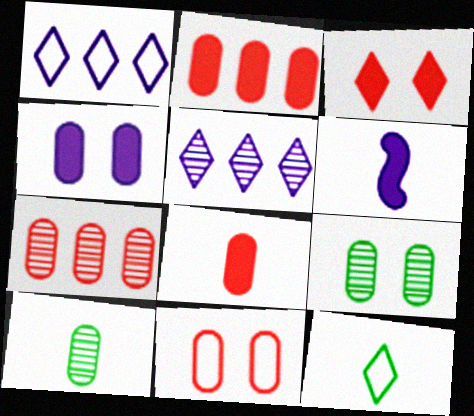[[3, 5, 12], 
[4, 9, 11], 
[7, 8, 11]]